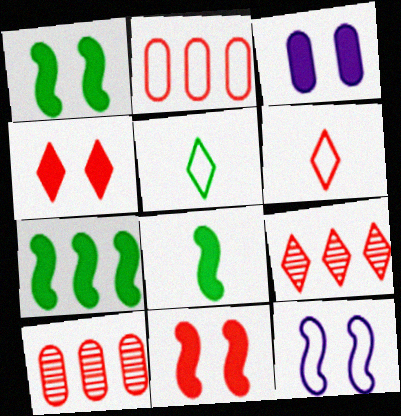[[1, 3, 4], 
[1, 7, 8], 
[2, 5, 12], 
[4, 6, 9], 
[6, 10, 11]]